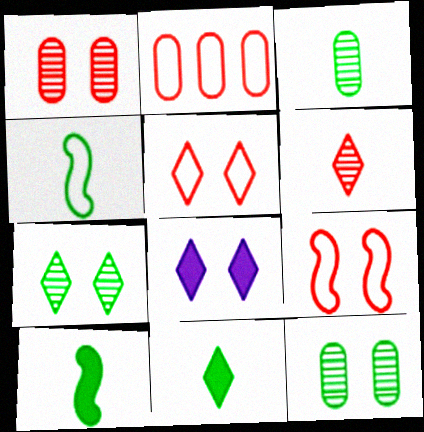[[3, 4, 11], 
[5, 7, 8], 
[8, 9, 12]]